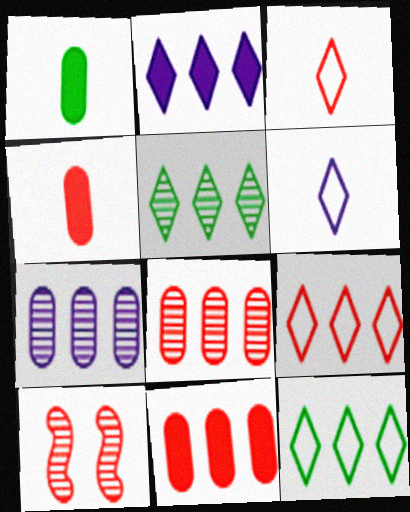[[2, 5, 9], 
[3, 10, 11], 
[4, 9, 10]]